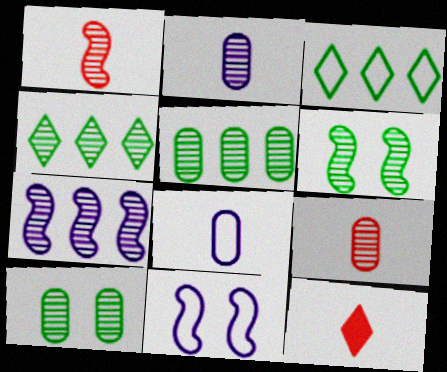[[1, 6, 7], 
[5, 11, 12]]